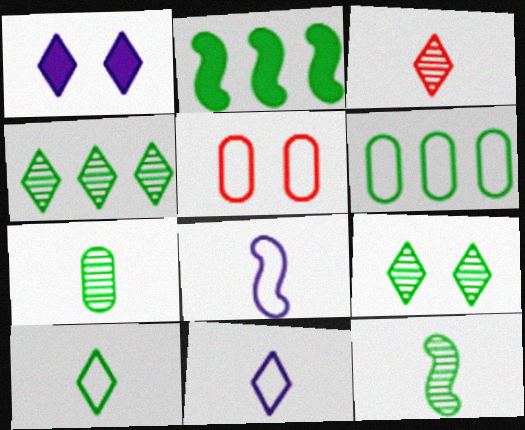[[2, 4, 6]]